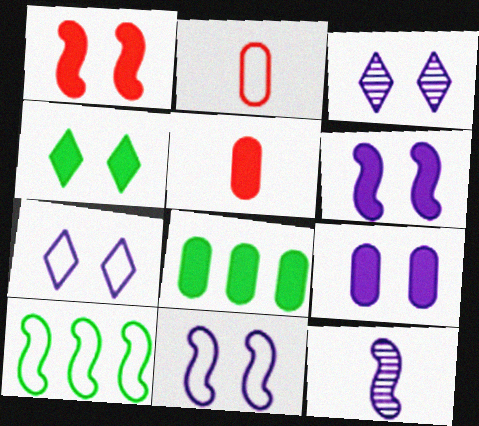[[1, 4, 9], 
[1, 10, 12], 
[2, 7, 10], 
[3, 5, 10], 
[3, 9, 11], 
[5, 8, 9]]